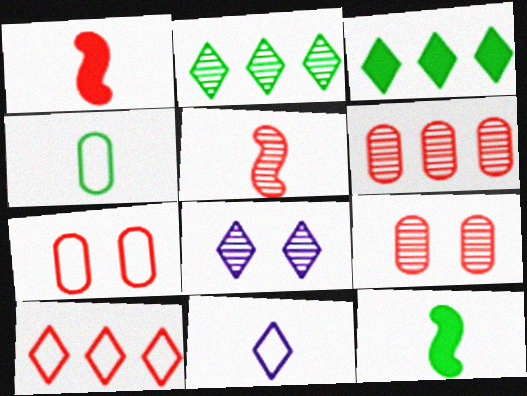[[1, 9, 10]]